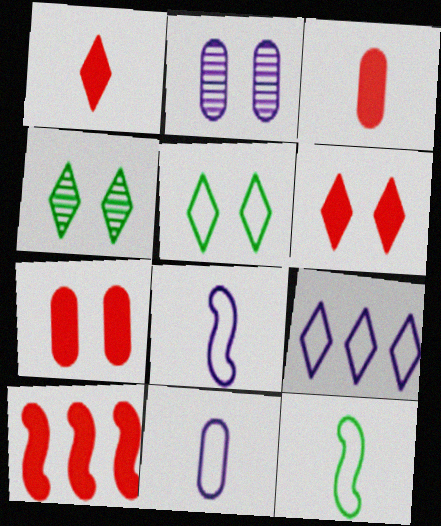[[1, 4, 9], 
[1, 7, 10], 
[3, 6, 10], 
[4, 10, 11]]